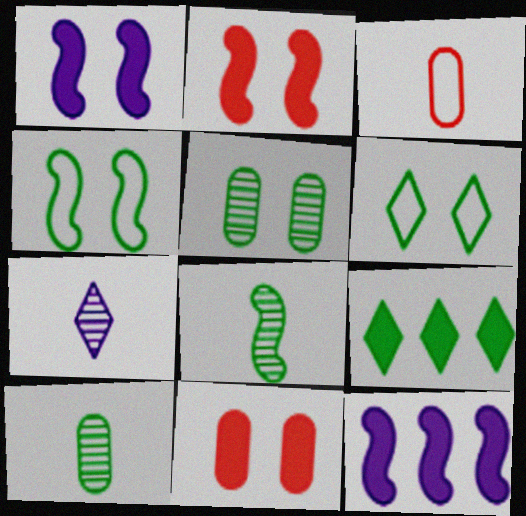[[4, 9, 10]]